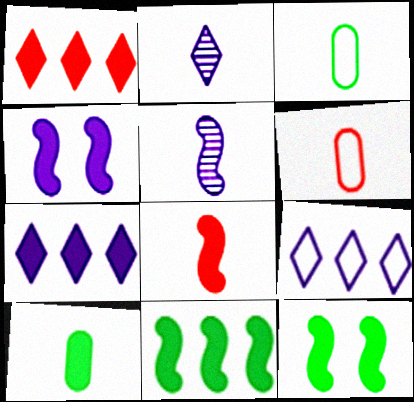[[1, 4, 10], 
[2, 3, 8], 
[4, 8, 11]]